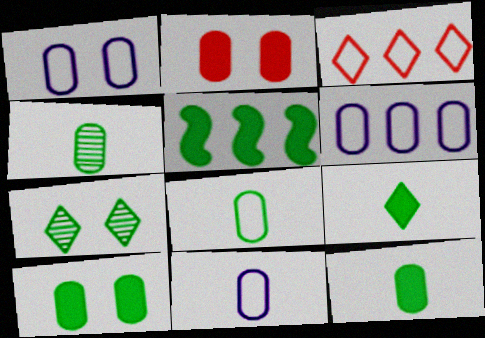[[1, 6, 11], 
[2, 4, 6], 
[4, 8, 12], 
[5, 7, 8], 
[5, 9, 10]]